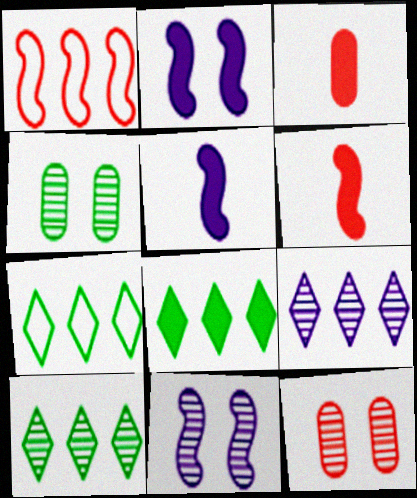[[2, 3, 8], 
[3, 7, 11], 
[5, 7, 12], 
[7, 8, 10]]